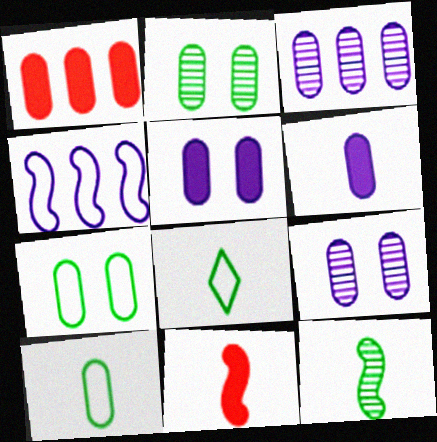[[1, 9, 10]]